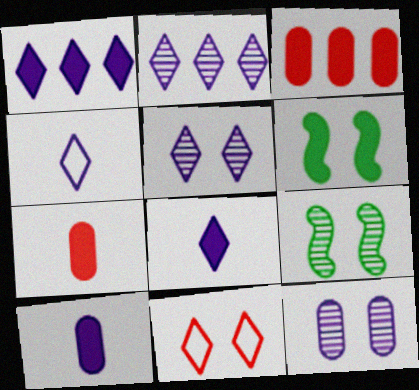[[1, 4, 5], 
[1, 6, 7], 
[3, 4, 9], 
[3, 6, 8], 
[6, 11, 12]]